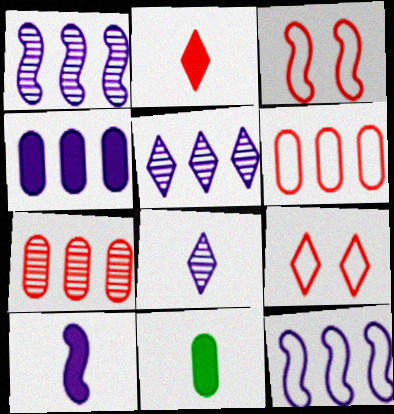[[1, 9, 11], 
[2, 3, 7], 
[2, 10, 11], 
[3, 5, 11], 
[4, 5, 12]]